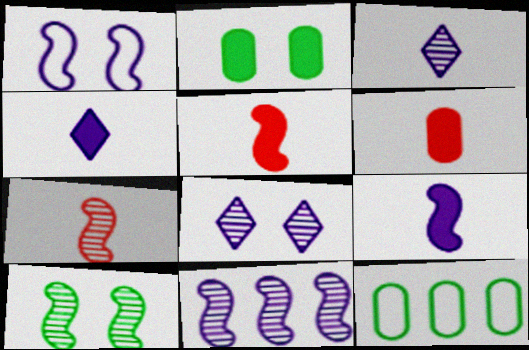[[1, 9, 11], 
[5, 8, 12], 
[7, 10, 11]]